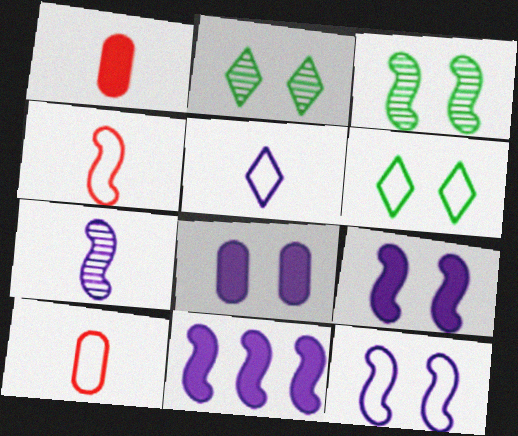[[2, 10, 11], 
[3, 4, 11], 
[7, 11, 12]]